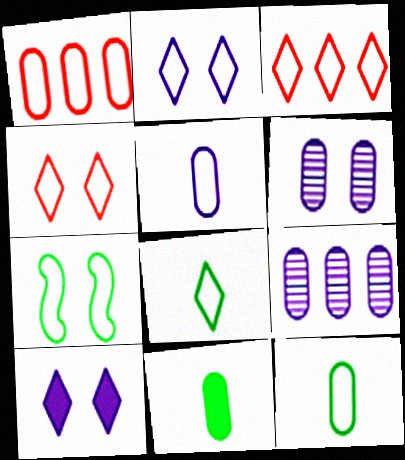[[1, 6, 11], 
[2, 3, 8], 
[3, 5, 7]]